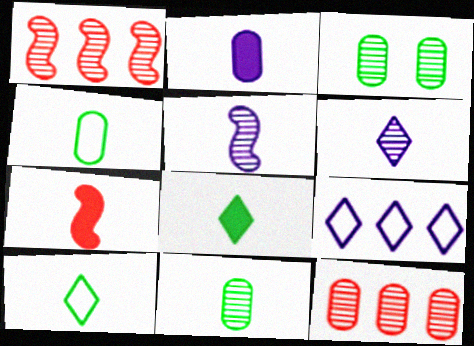[[1, 3, 6], 
[2, 7, 8], 
[3, 7, 9], 
[4, 6, 7]]